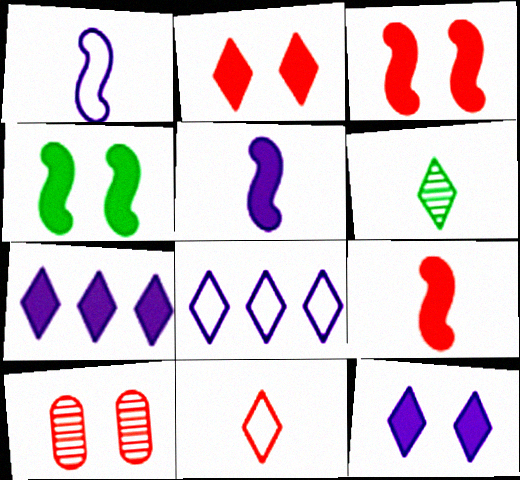[[2, 6, 8]]